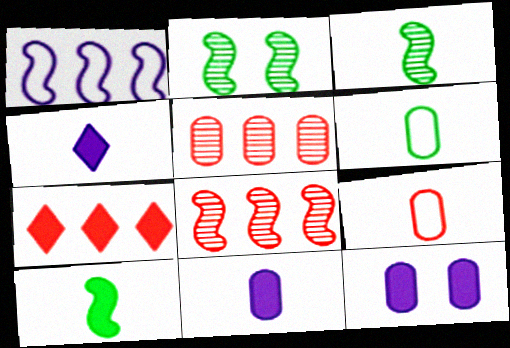[[3, 4, 9], 
[5, 6, 12], 
[7, 10, 12]]